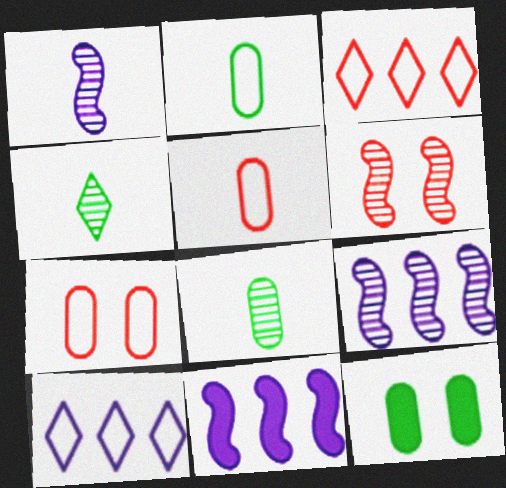[[1, 3, 12], 
[4, 7, 11]]